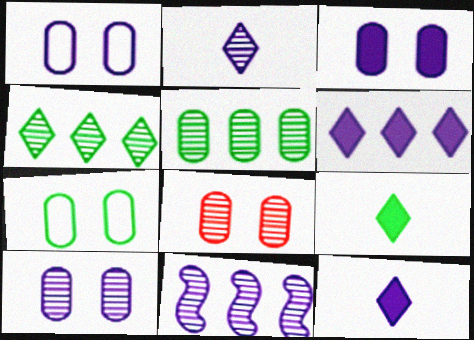[[1, 3, 10], 
[1, 11, 12], 
[2, 10, 11], 
[3, 7, 8]]